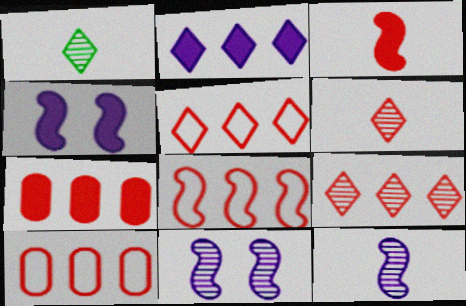[[1, 4, 10], 
[5, 8, 10], 
[7, 8, 9]]